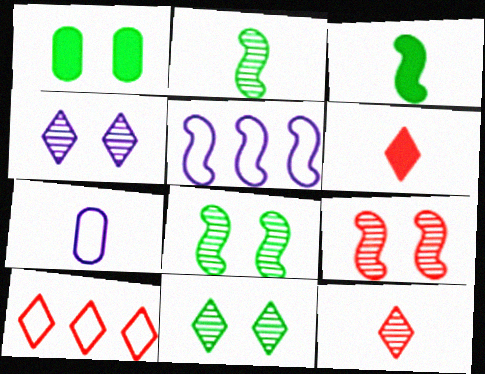[[1, 5, 12], 
[2, 6, 7], 
[3, 5, 9], 
[3, 7, 12]]